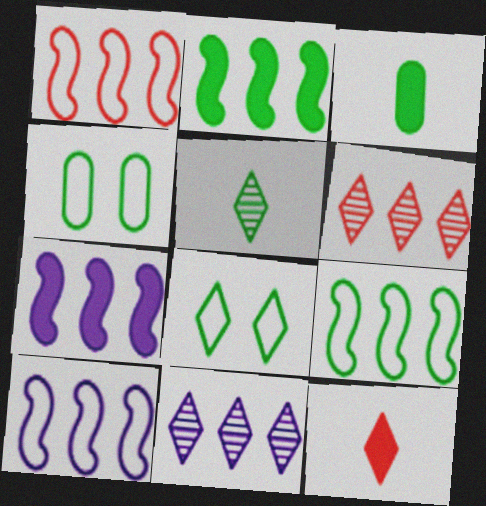[[1, 9, 10], 
[2, 4, 5], 
[8, 11, 12]]